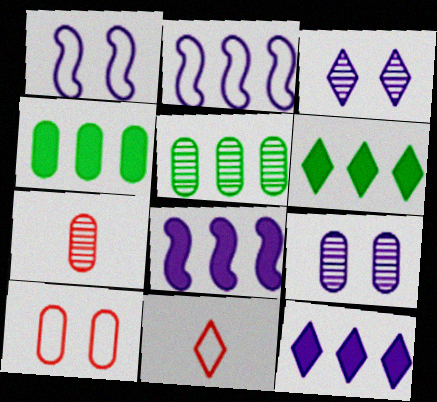[[1, 6, 7], 
[3, 6, 11], 
[5, 7, 9]]